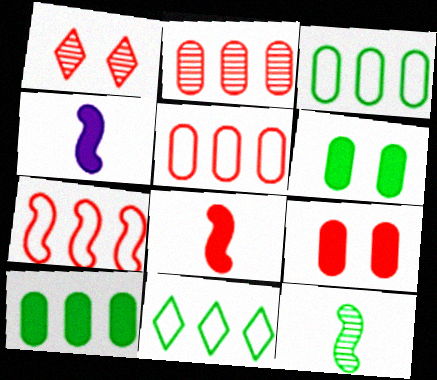[[1, 3, 4], 
[1, 5, 8], 
[6, 11, 12]]